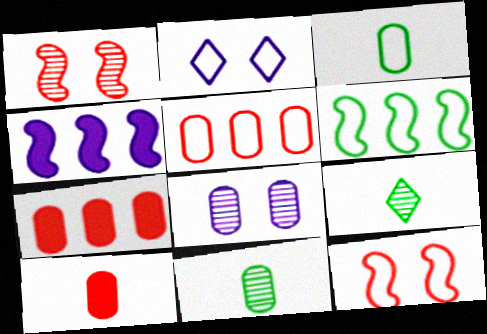[[3, 7, 8]]